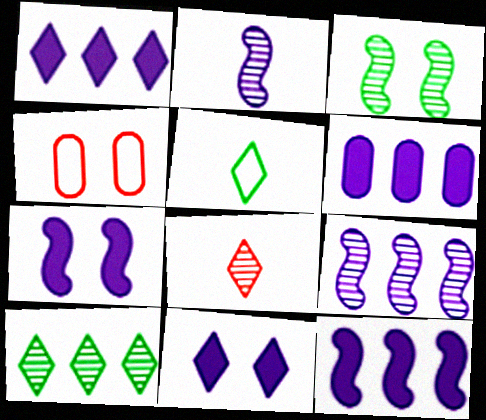[[1, 6, 12], 
[3, 4, 11]]